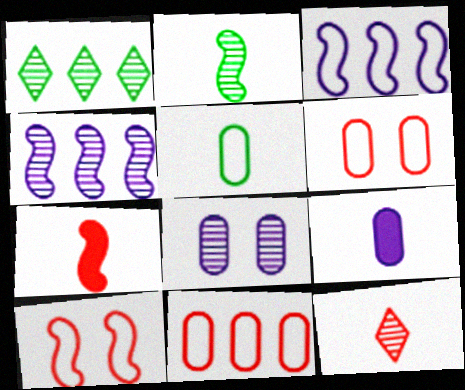[[1, 9, 10]]